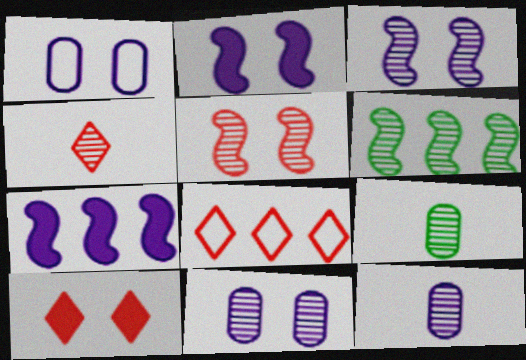[[2, 8, 9], 
[4, 6, 11], 
[4, 8, 10]]